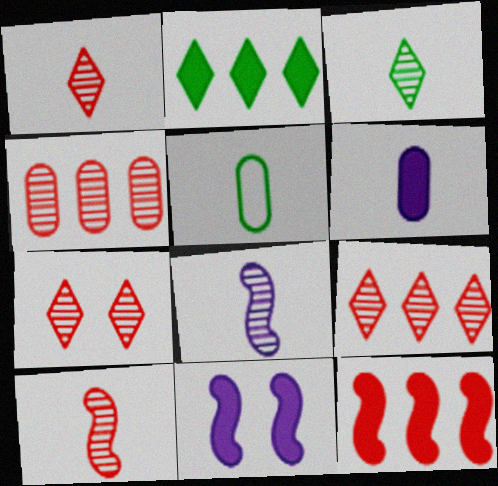[[1, 7, 9], 
[4, 7, 10], 
[5, 9, 11]]